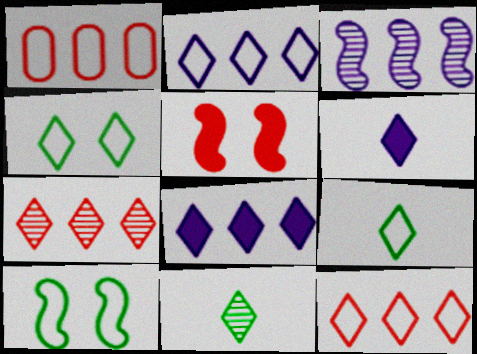[[4, 6, 7]]